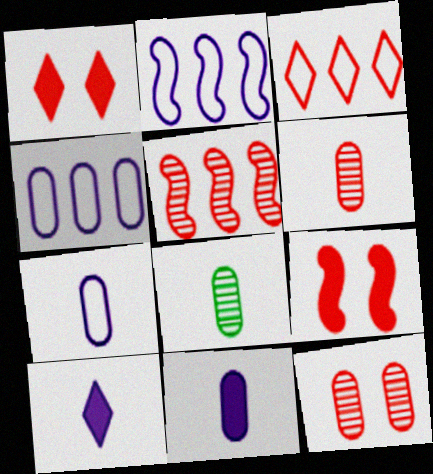[[1, 2, 8], 
[3, 6, 9]]